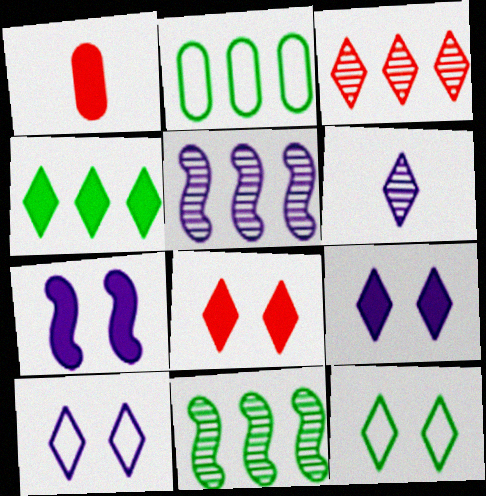[[1, 4, 7], 
[1, 5, 12], 
[1, 10, 11], 
[2, 4, 11]]